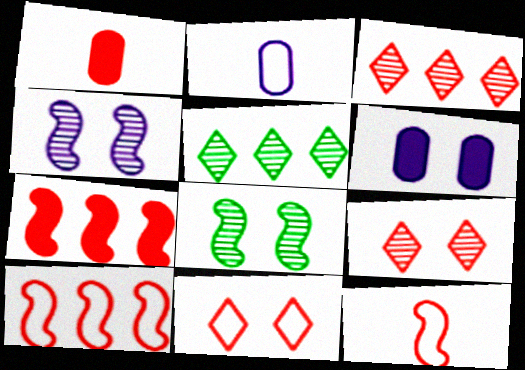[[1, 9, 10], 
[5, 6, 12], 
[6, 8, 11]]